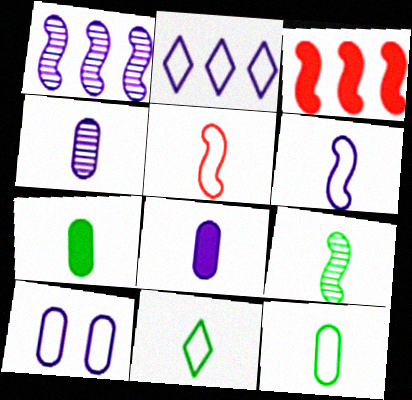[[2, 6, 10], 
[7, 9, 11]]